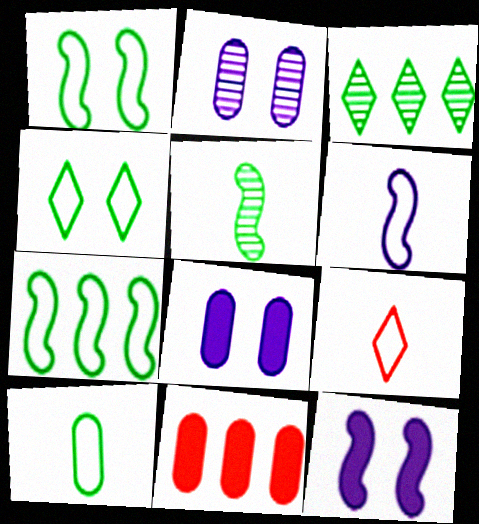[[2, 10, 11], 
[4, 7, 10], 
[6, 9, 10]]